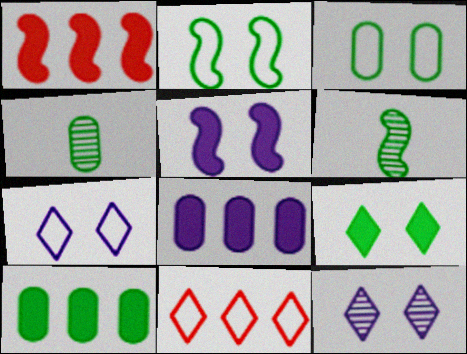[[1, 4, 7], 
[3, 4, 10], 
[4, 5, 11]]